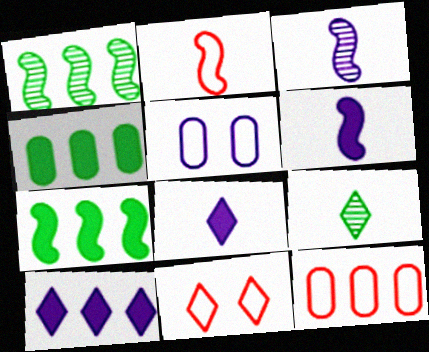[[1, 10, 12], 
[2, 11, 12], 
[3, 4, 11], 
[3, 5, 10], 
[9, 10, 11]]